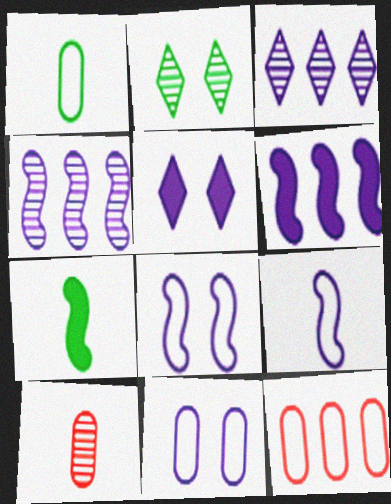[[1, 11, 12], 
[2, 4, 10]]